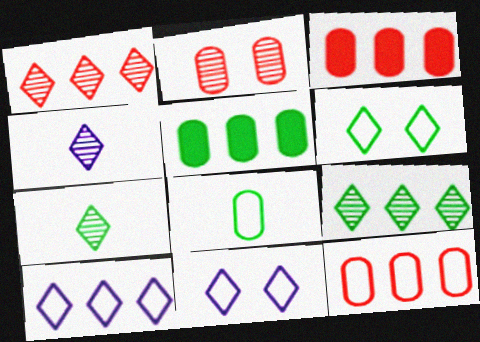[]